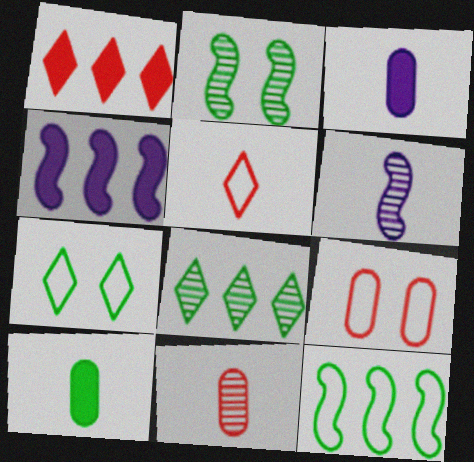[[4, 7, 11], 
[5, 6, 10]]